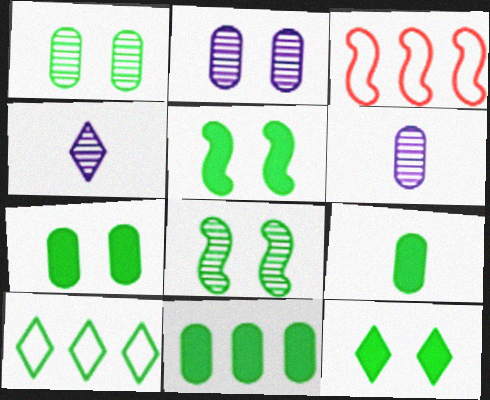[[3, 4, 7], 
[3, 6, 12], 
[5, 7, 12], 
[7, 9, 11], 
[8, 9, 10]]